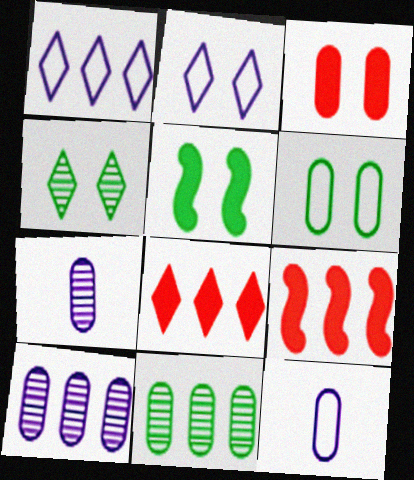[[1, 9, 11], 
[3, 11, 12], 
[4, 5, 6], 
[4, 9, 12]]